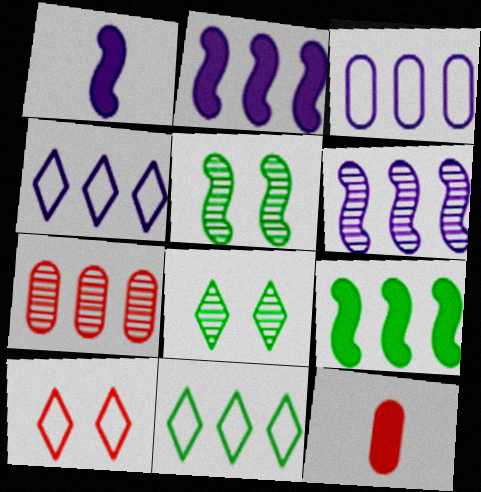[[2, 7, 11], 
[4, 5, 12], 
[4, 7, 9]]